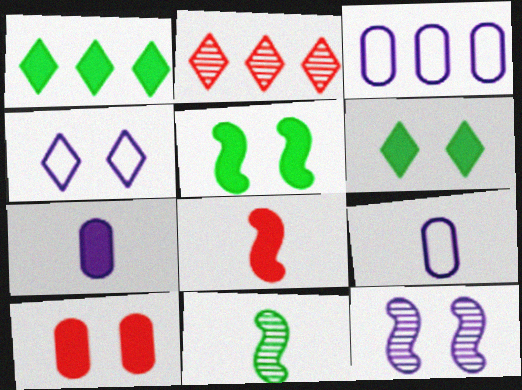[[2, 5, 9]]